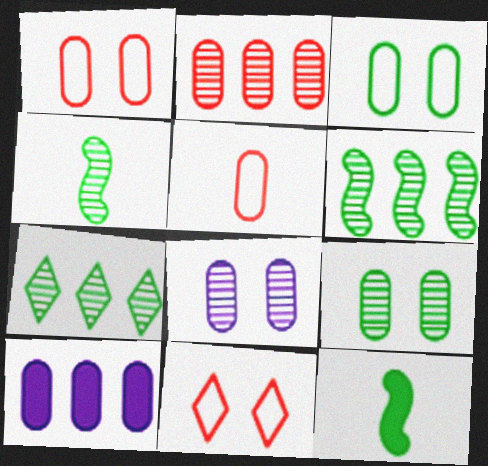[[3, 7, 12], 
[4, 7, 9], 
[4, 10, 11], 
[5, 9, 10]]